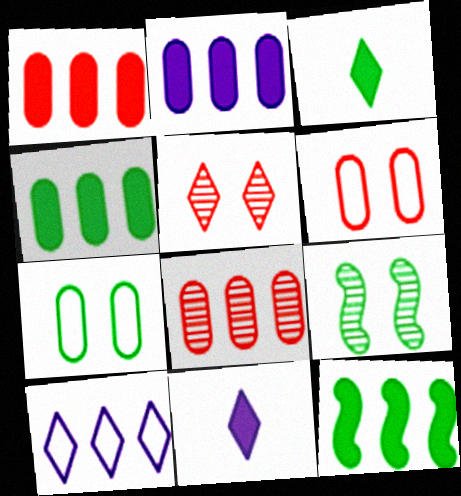[[1, 2, 4], 
[3, 5, 10], 
[8, 10, 12]]